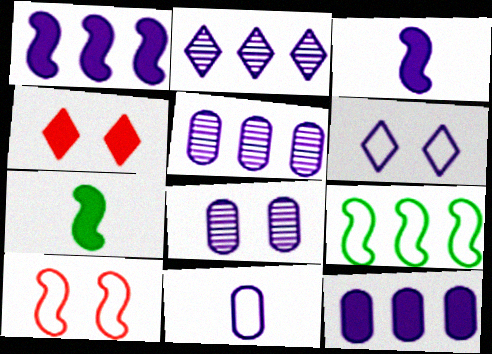[[3, 5, 6], 
[4, 7, 12], 
[8, 11, 12]]